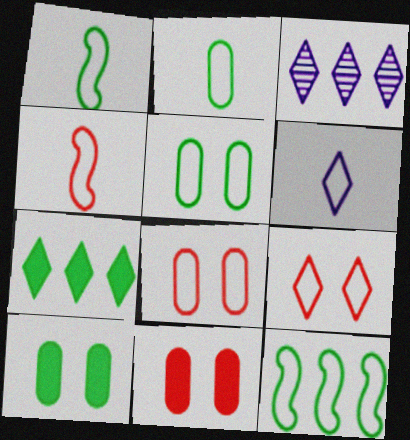[[1, 3, 11], 
[2, 4, 6], 
[3, 4, 10], 
[6, 8, 12]]